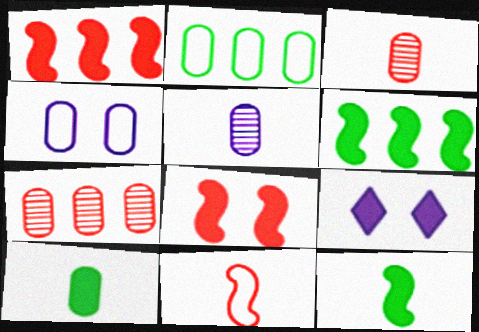[[1, 9, 10], 
[4, 7, 10]]